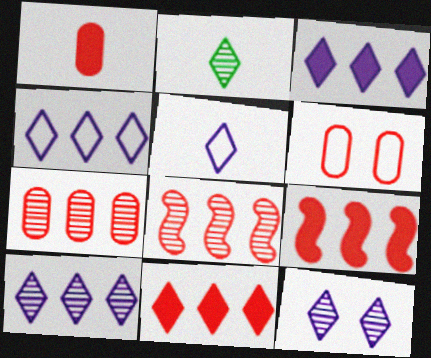[[1, 6, 7], 
[3, 4, 10], 
[3, 5, 12]]